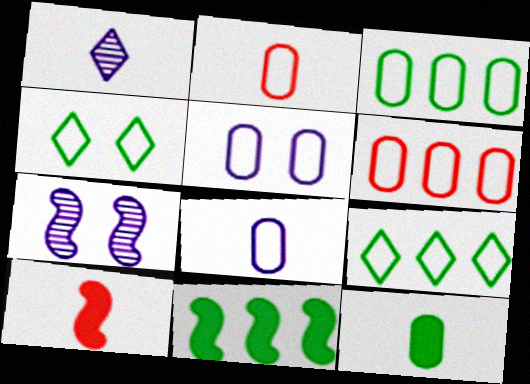[[2, 3, 5]]